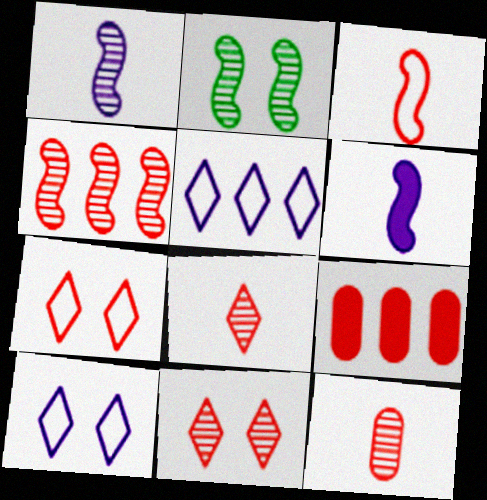[[1, 2, 4], 
[3, 9, 11], 
[4, 11, 12]]